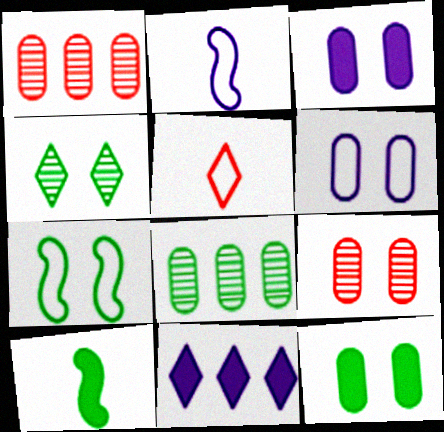[[4, 5, 11], 
[4, 7, 12], 
[6, 9, 12]]